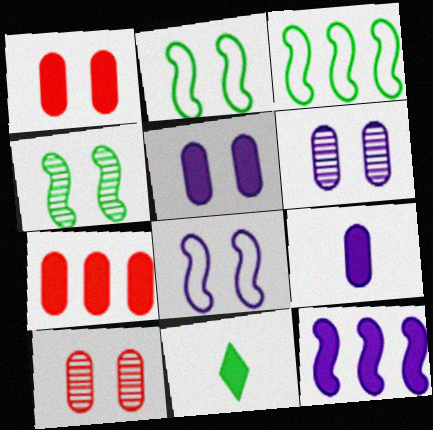[[1, 11, 12]]